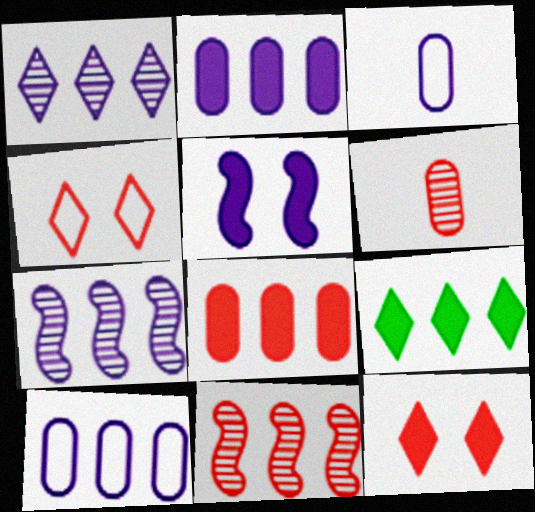[[1, 3, 5], 
[9, 10, 11]]